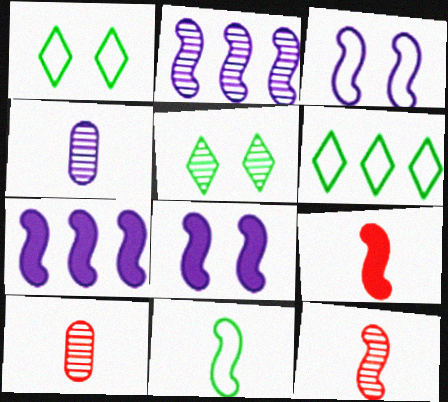[[1, 7, 10], 
[2, 5, 10], 
[6, 8, 10]]